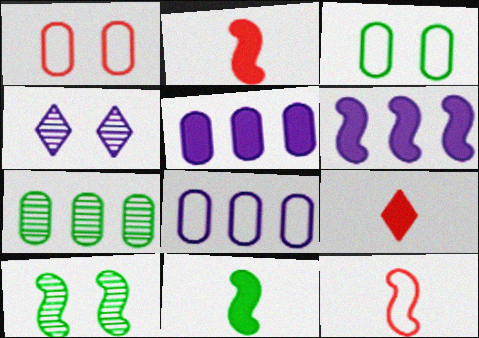[[6, 10, 12], 
[8, 9, 10]]